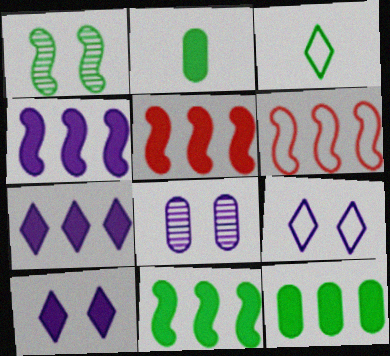[[1, 3, 12], 
[2, 5, 10], 
[3, 5, 8], 
[4, 5, 11], 
[5, 7, 12]]